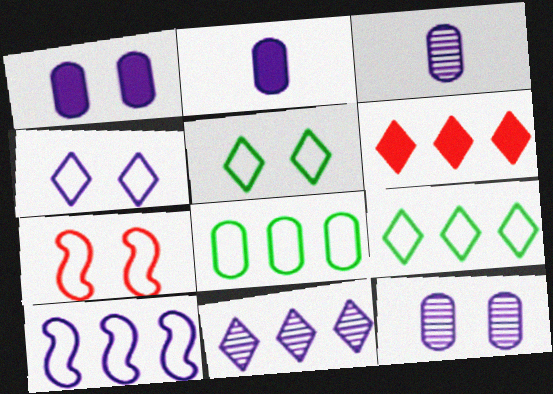[[6, 9, 11]]